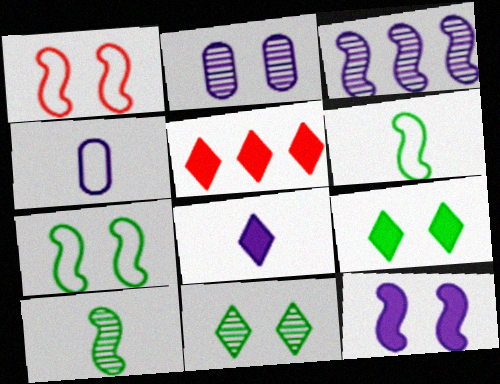[[1, 2, 9], 
[2, 5, 6], 
[5, 8, 9]]